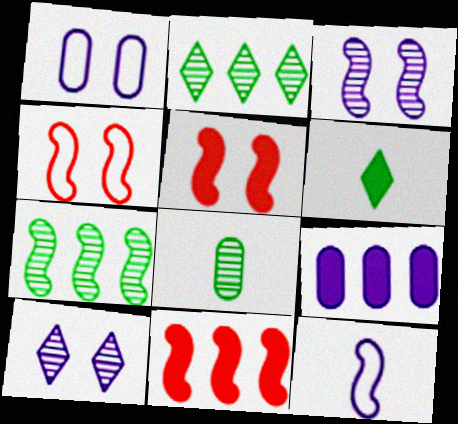[[5, 6, 9], 
[5, 7, 12], 
[9, 10, 12]]